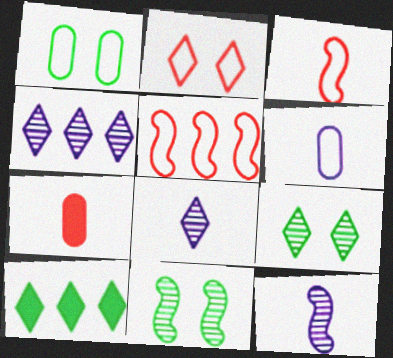[[2, 8, 10]]